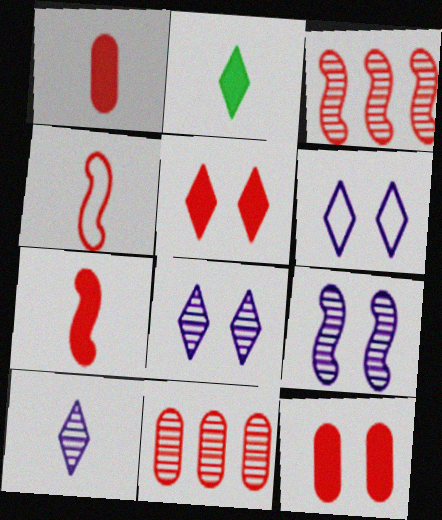[[4, 5, 11]]